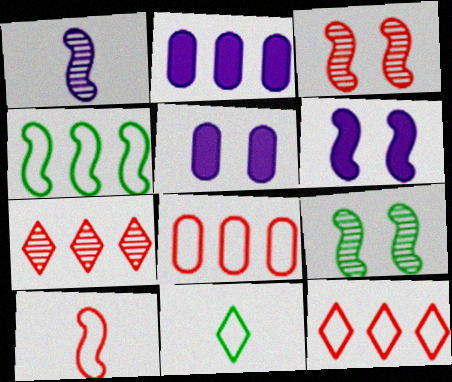[[2, 3, 11], 
[2, 4, 7]]